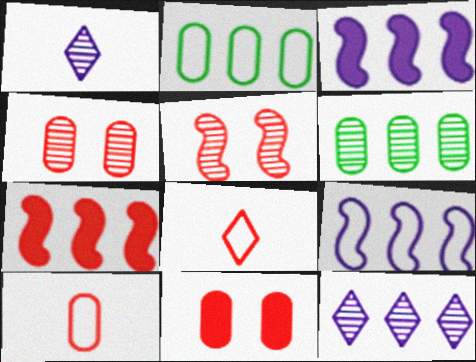[[1, 5, 6], 
[2, 7, 12], 
[4, 7, 8]]